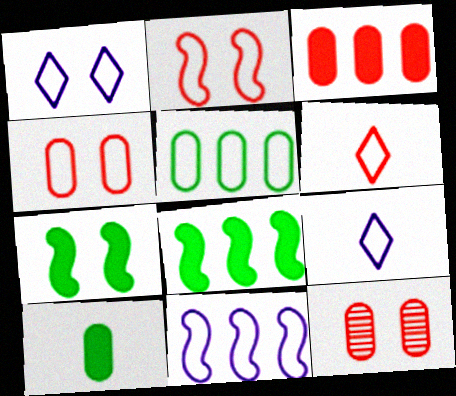[[1, 7, 12], 
[2, 5, 9], 
[8, 9, 12]]